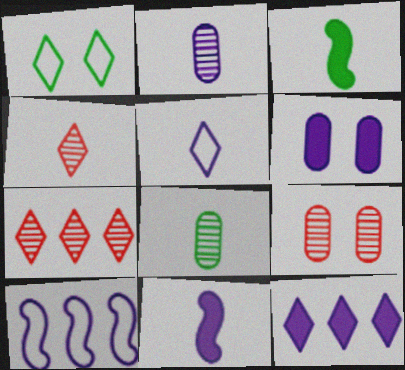[[1, 4, 12], 
[2, 5, 11], 
[6, 11, 12]]